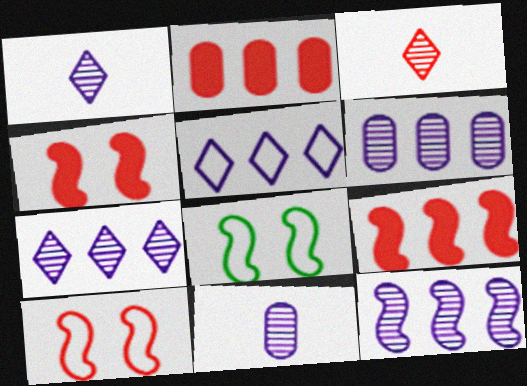[[1, 2, 8], 
[2, 3, 10], 
[6, 7, 12]]